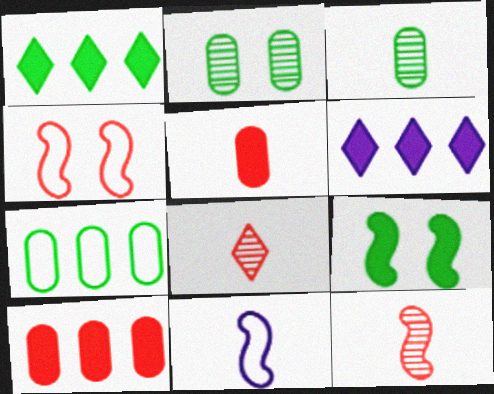[[3, 4, 6], 
[4, 8, 10], 
[5, 6, 9]]